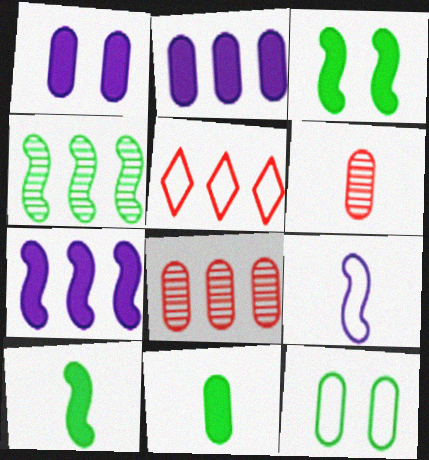[[2, 4, 5], 
[2, 6, 12], 
[5, 9, 12]]